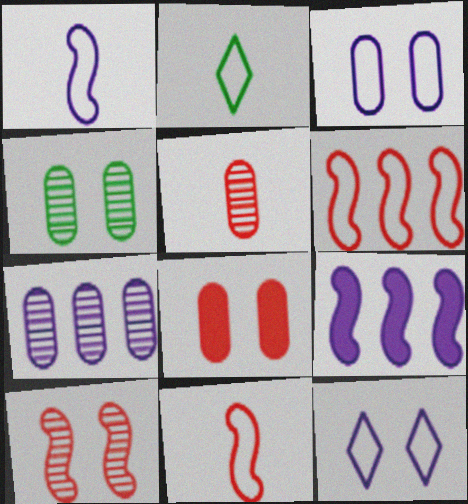[[2, 3, 6], 
[3, 4, 8], 
[4, 5, 7]]